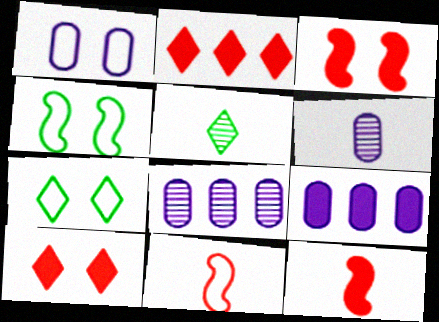[[1, 6, 9], 
[2, 4, 6], 
[7, 8, 12]]